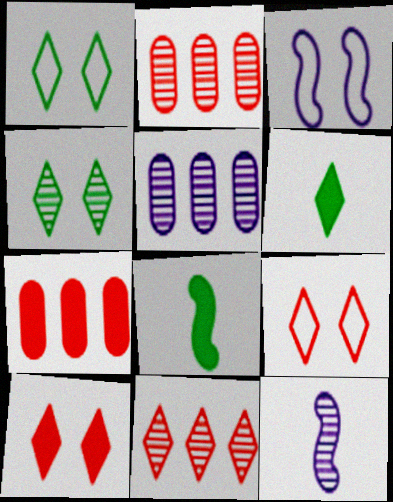[[1, 7, 12], 
[2, 3, 6], 
[2, 4, 12], 
[5, 8, 9]]